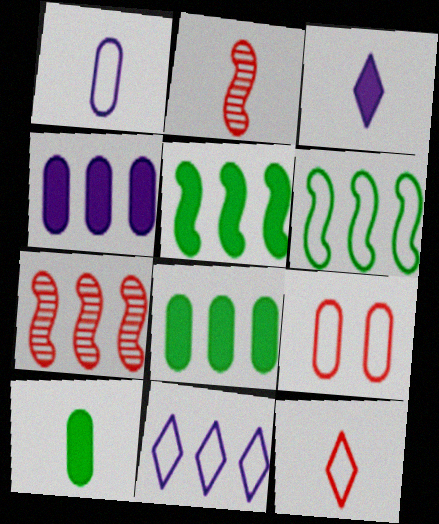[[7, 8, 11]]